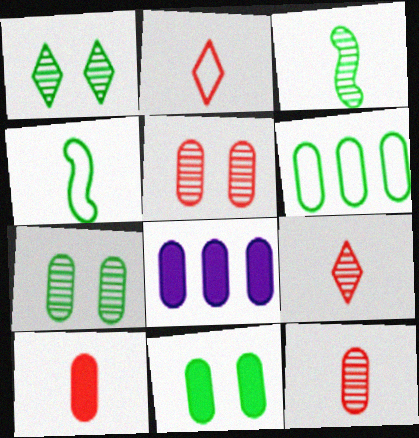[[8, 10, 11]]